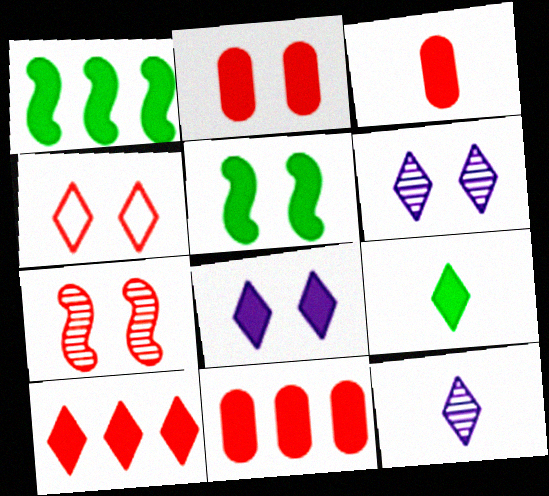[[1, 3, 8], 
[2, 3, 11], 
[2, 4, 7], 
[2, 5, 8], 
[8, 9, 10]]